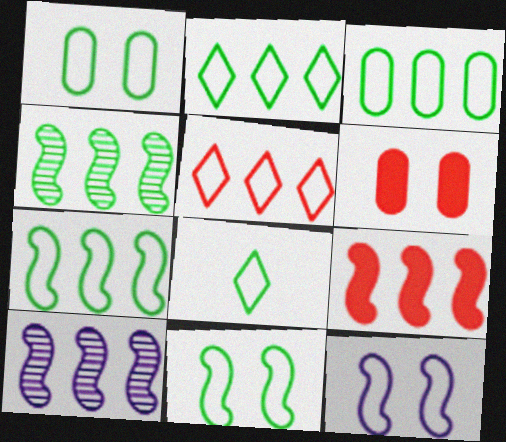[[1, 7, 8], 
[2, 3, 7], 
[3, 8, 11], 
[6, 8, 10], 
[7, 9, 10]]